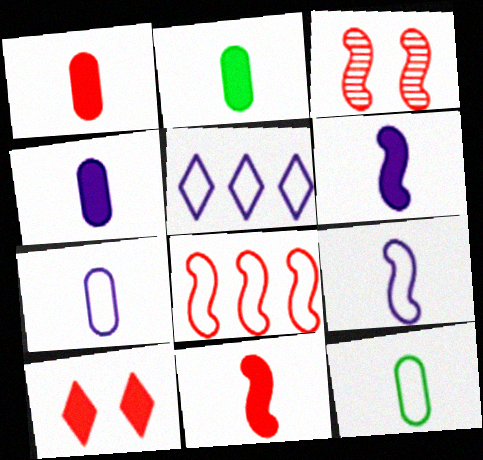[[1, 2, 4], 
[2, 3, 5], 
[3, 8, 11]]